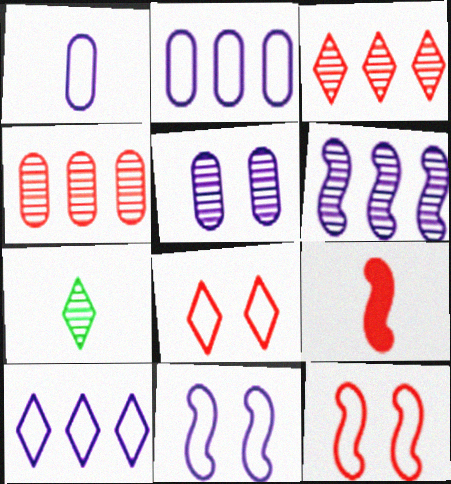[[1, 7, 9], 
[1, 10, 11], 
[4, 8, 9]]